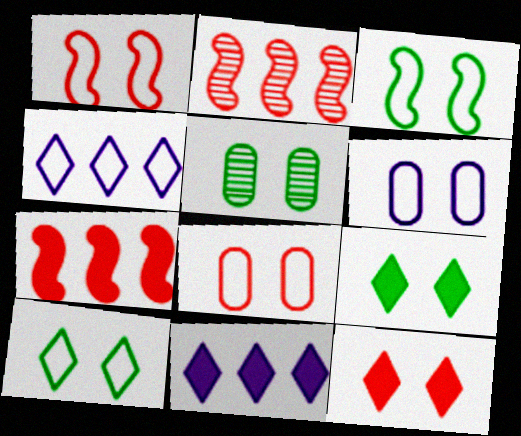[[1, 6, 10], 
[3, 5, 9]]